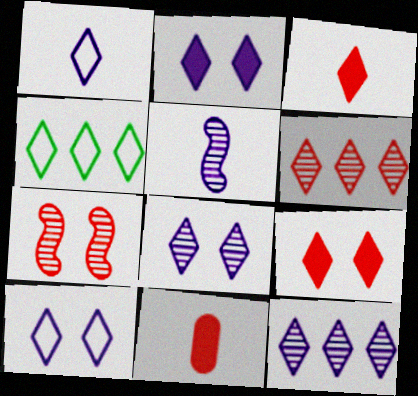[[1, 2, 12], 
[2, 8, 10], 
[3, 4, 8]]